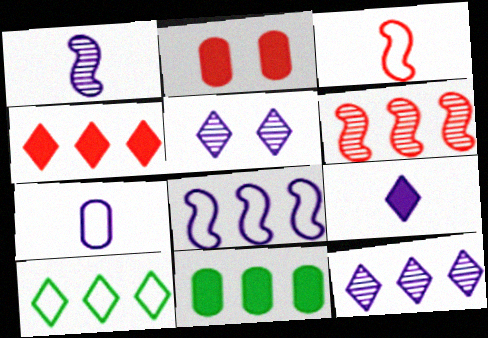[[1, 2, 10], 
[1, 7, 9], 
[3, 5, 11], 
[4, 10, 12]]